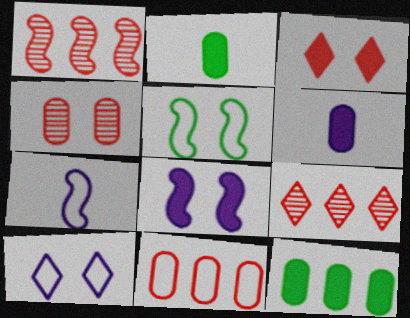[[1, 2, 10], 
[5, 6, 9]]